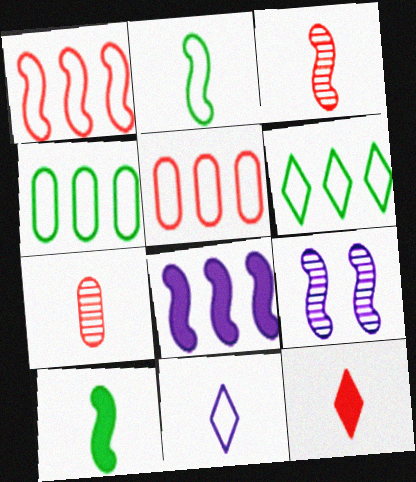[[1, 9, 10], 
[4, 9, 12], 
[7, 10, 11]]